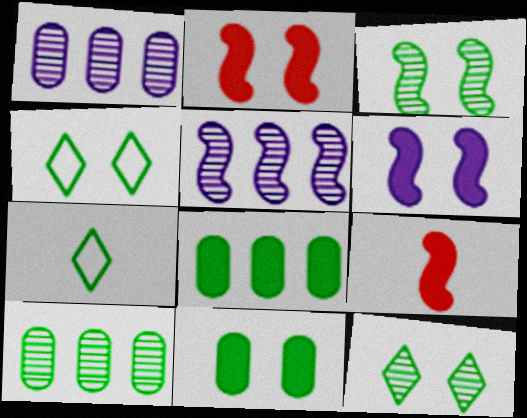[[1, 2, 7], 
[1, 4, 9], 
[3, 4, 11], 
[3, 7, 8]]